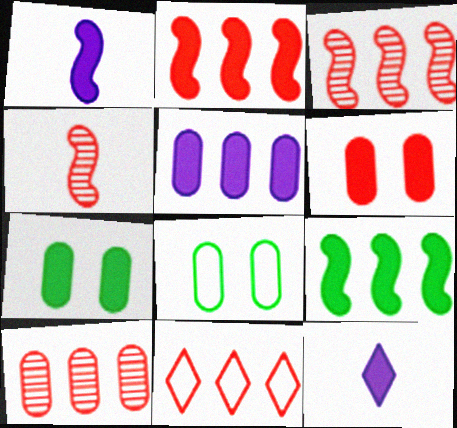[[2, 7, 12], 
[2, 10, 11], 
[3, 8, 12], 
[4, 6, 11], 
[6, 9, 12]]